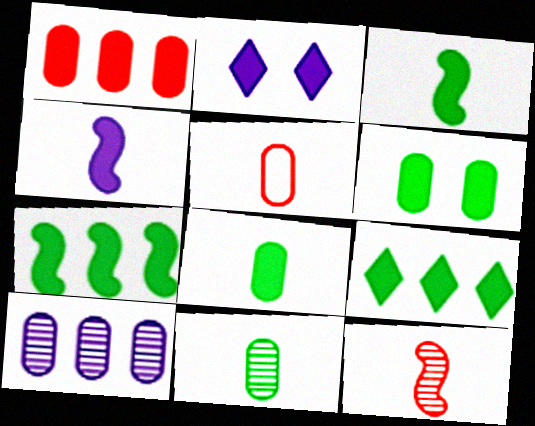[[1, 2, 3], 
[3, 6, 9], 
[5, 6, 10]]